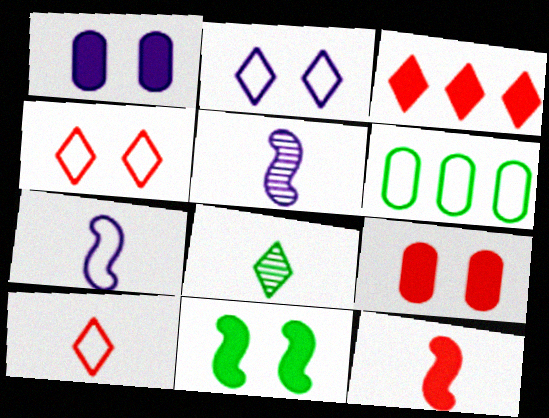[[2, 3, 8], 
[3, 9, 12], 
[4, 6, 7], 
[6, 8, 11]]